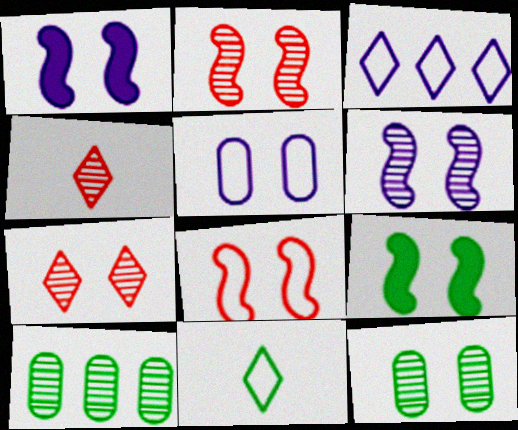[[4, 6, 10], 
[5, 7, 9], 
[6, 7, 12], 
[6, 8, 9], 
[9, 10, 11]]